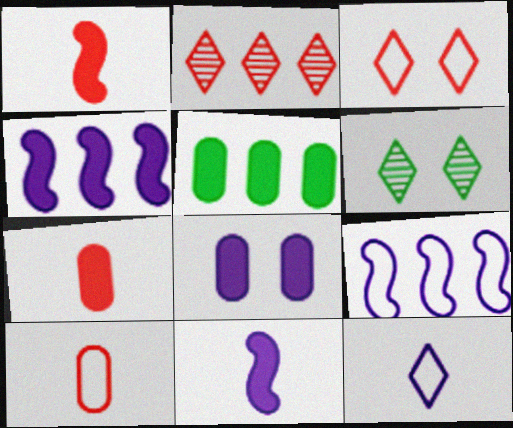[[2, 5, 9], 
[4, 6, 10], 
[5, 7, 8], 
[6, 7, 9]]